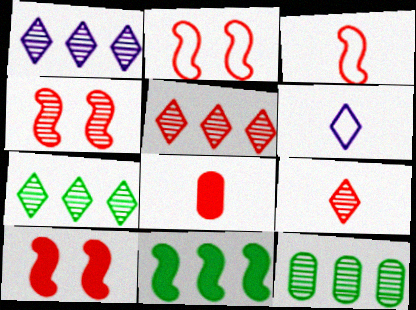[[1, 5, 7], 
[2, 4, 10], 
[2, 5, 8], 
[3, 8, 9], 
[6, 10, 12]]